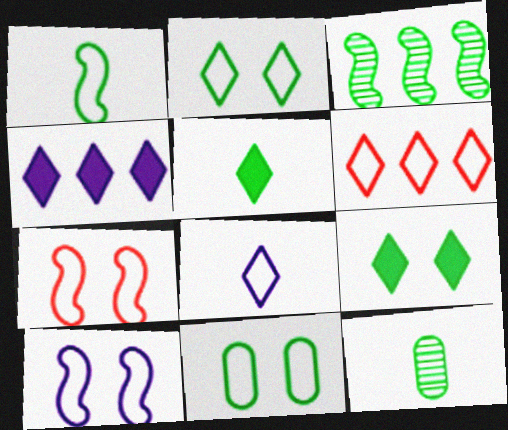[[1, 5, 12], 
[2, 6, 8], 
[3, 5, 11], 
[4, 7, 12]]